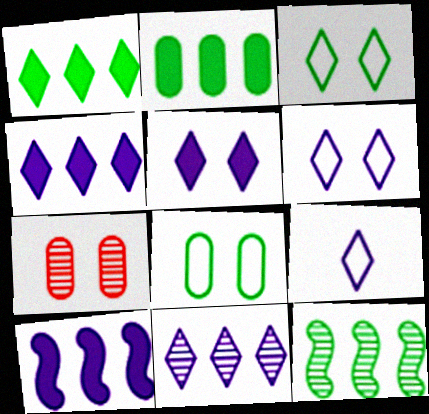[[5, 9, 11]]